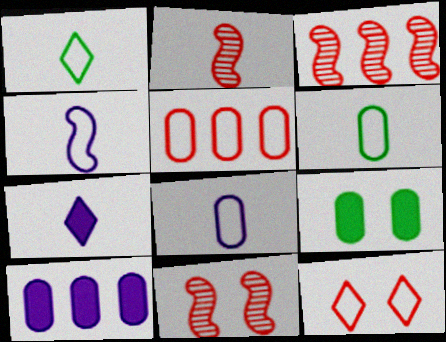[[1, 10, 11], 
[2, 3, 11], 
[2, 6, 7]]